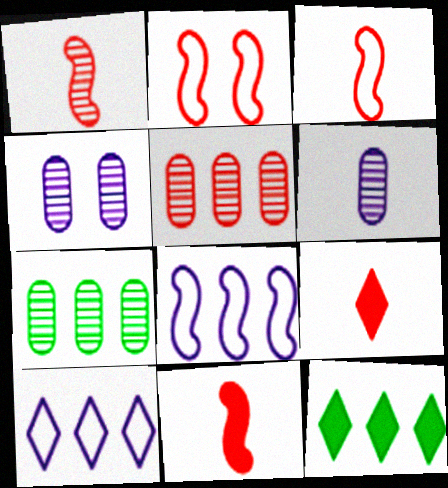[[1, 3, 11], 
[2, 5, 9], 
[2, 6, 12], 
[3, 4, 12], 
[5, 8, 12]]